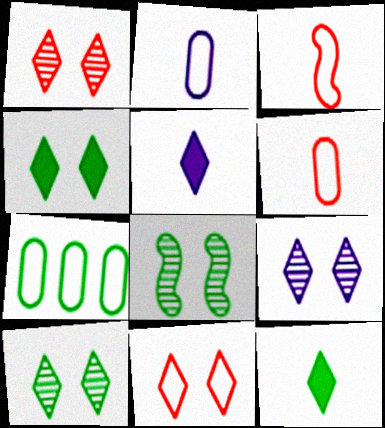[[1, 9, 10], 
[4, 9, 11], 
[7, 8, 12]]